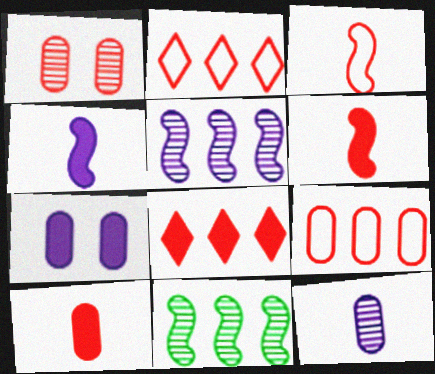[[1, 2, 6], 
[1, 3, 8], 
[1, 9, 10]]